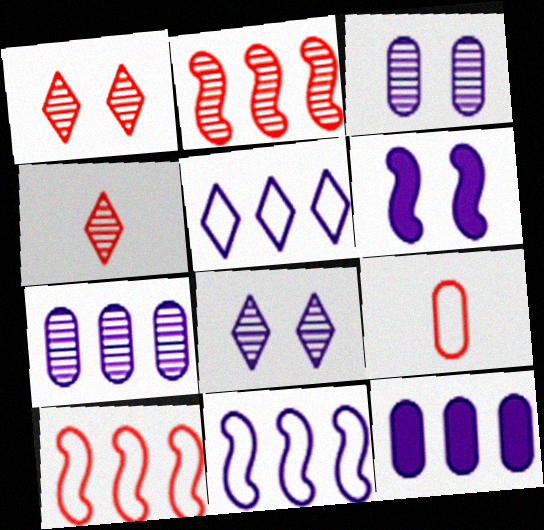[]